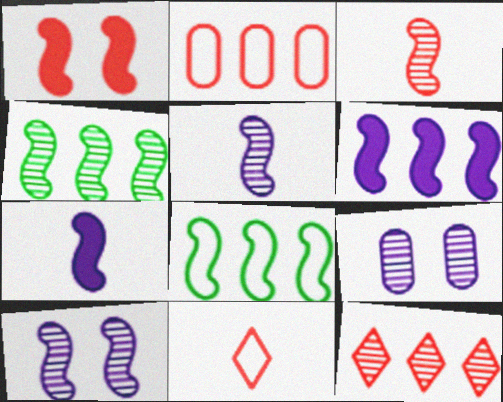[[1, 5, 8], 
[3, 4, 10]]